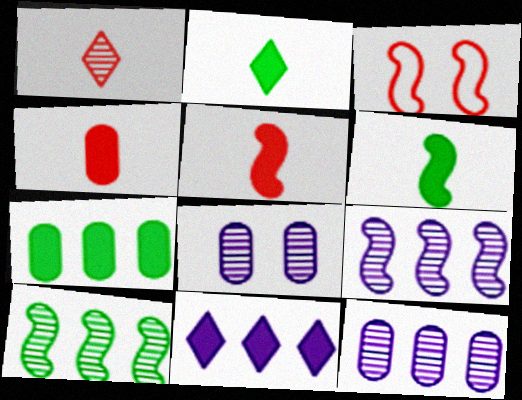[[1, 8, 10], 
[2, 3, 12], 
[3, 6, 9]]